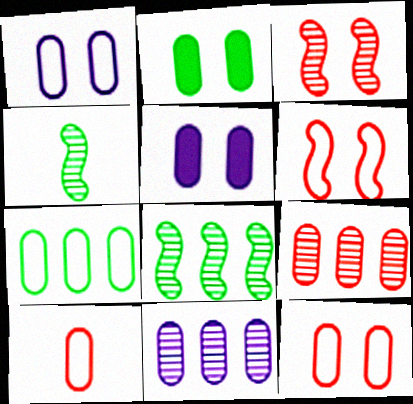[[1, 7, 10], 
[2, 10, 11]]